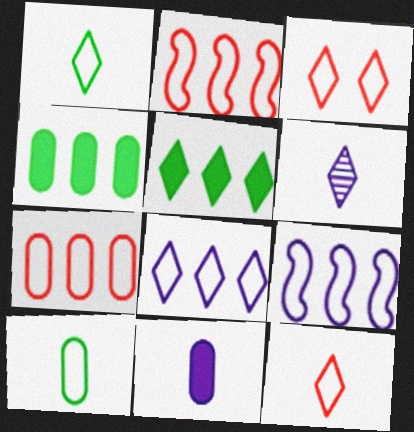[[1, 3, 8], 
[3, 5, 6], 
[3, 9, 10]]